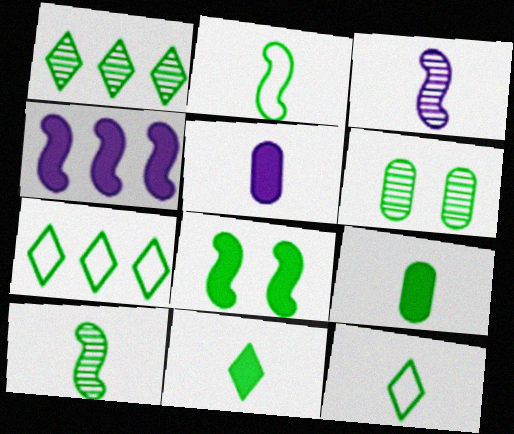[[1, 6, 10], 
[9, 10, 12]]